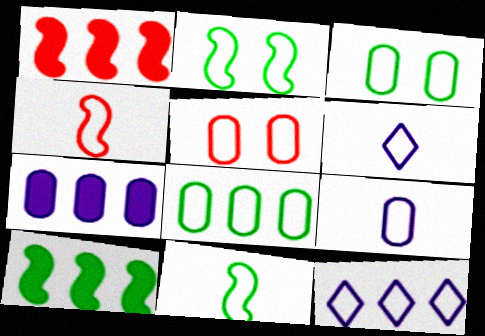[[3, 4, 12], 
[5, 8, 9], 
[5, 11, 12]]